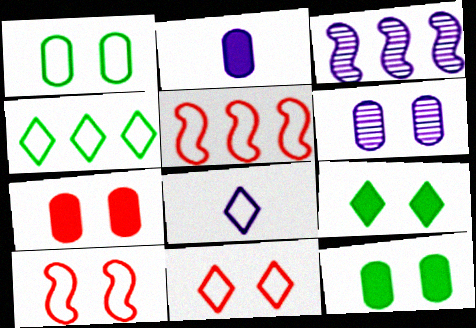[[1, 5, 8], 
[1, 6, 7], 
[4, 8, 11], 
[6, 9, 10]]